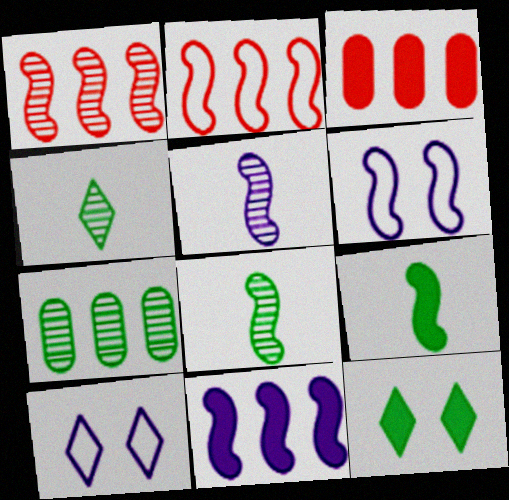[[1, 6, 9], 
[3, 4, 6], 
[3, 8, 10], 
[5, 6, 11]]